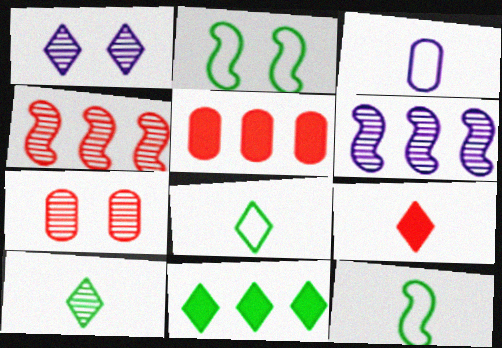[[1, 5, 12], 
[6, 7, 10]]